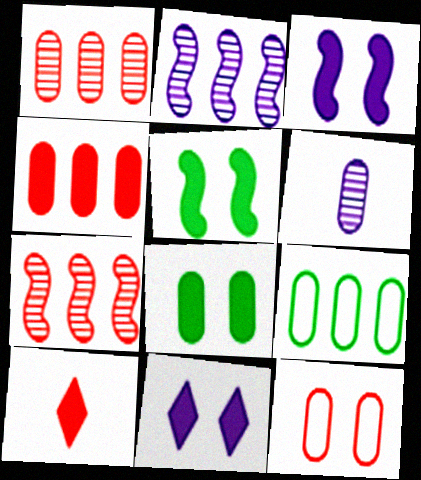[[7, 10, 12]]